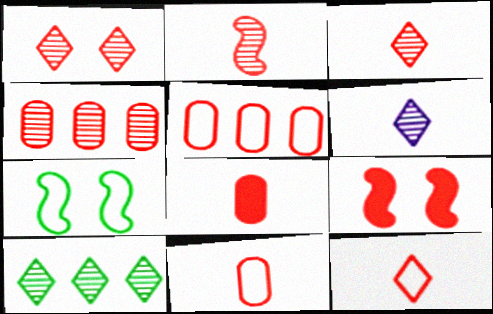[[1, 2, 4], 
[1, 6, 10], 
[2, 8, 12], 
[3, 5, 9], 
[4, 9, 12]]